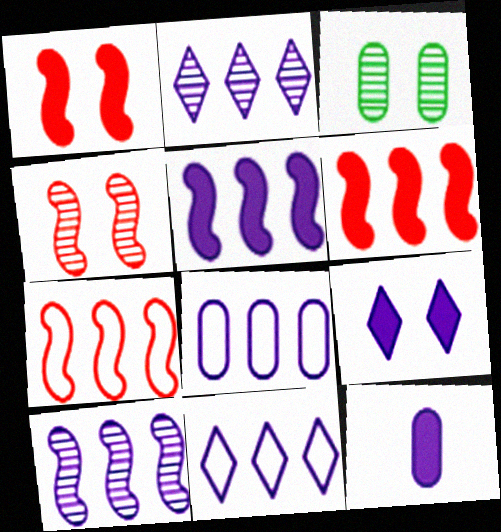[[2, 5, 8], 
[5, 9, 12]]